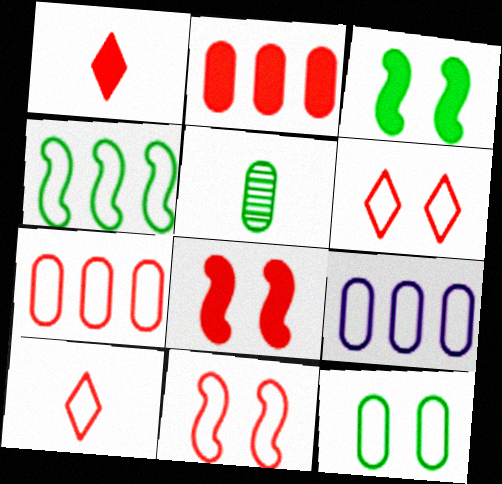[[1, 2, 8], 
[7, 10, 11]]